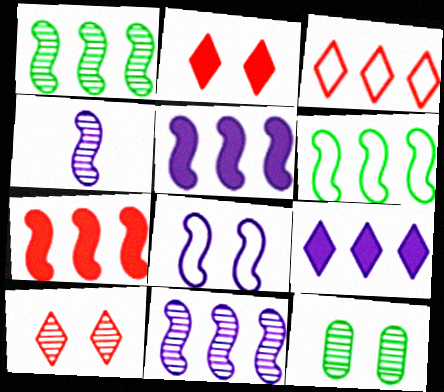[[2, 8, 12], 
[4, 5, 8], 
[6, 7, 11]]